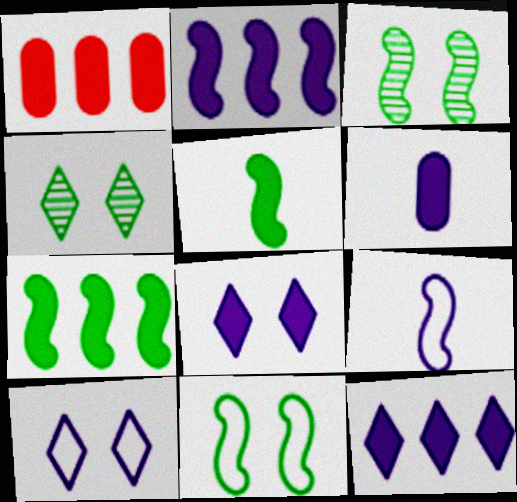[[1, 4, 9], 
[1, 5, 8], 
[1, 7, 12], 
[2, 6, 8]]